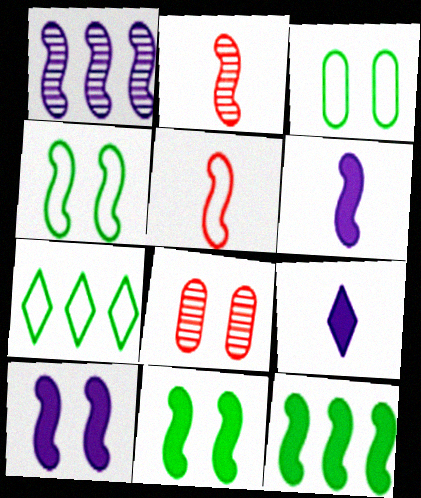[[1, 5, 11], 
[6, 7, 8]]